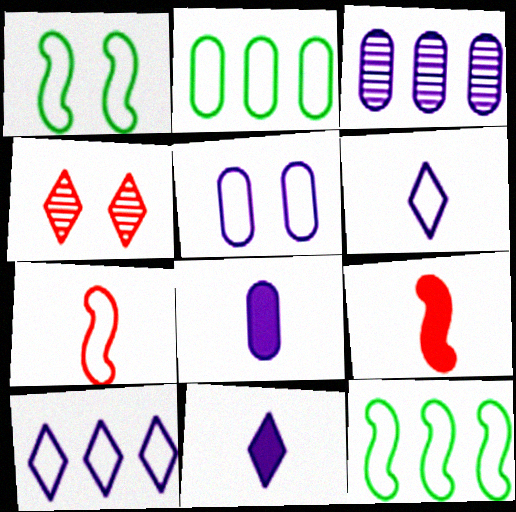[[3, 5, 8], 
[4, 8, 12]]